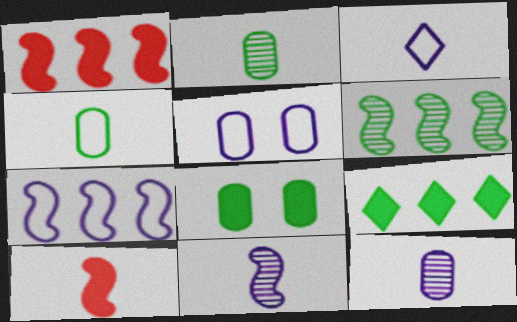[[1, 6, 7], 
[2, 3, 10], 
[3, 5, 7]]